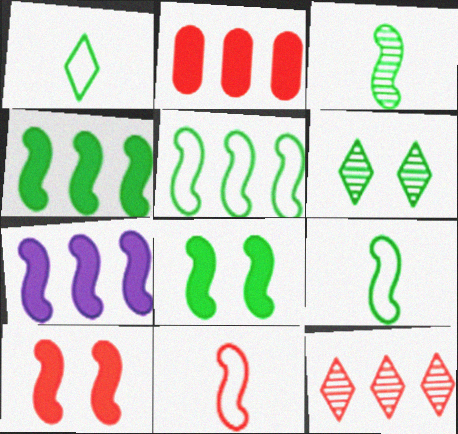[[3, 5, 8]]